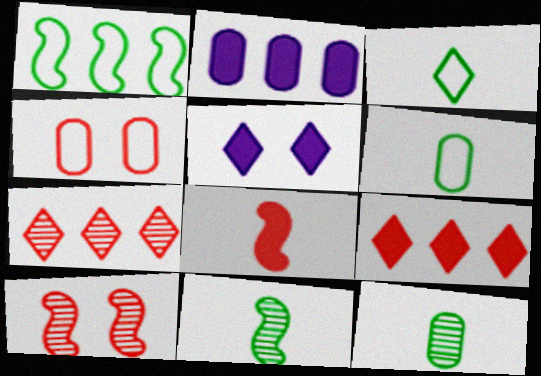[[1, 2, 7], 
[2, 3, 10], 
[2, 4, 12], 
[3, 5, 7], 
[4, 7, 8]]